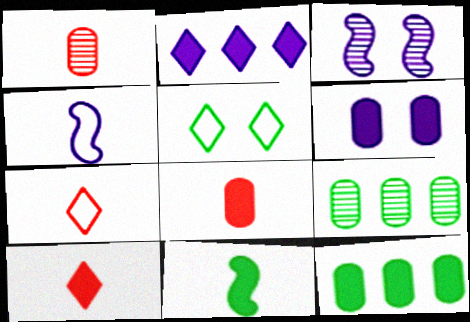[[3, 7, 12], 
[5, 9, 11], 
[6, 8, 12]]